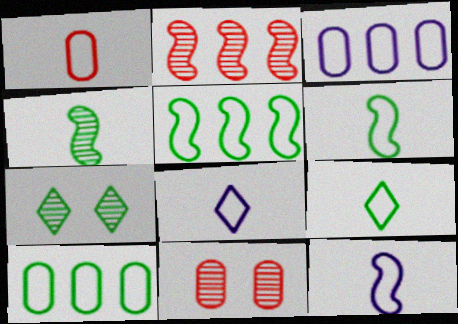[[1, 6, 8], 
[1, 9, 12]]